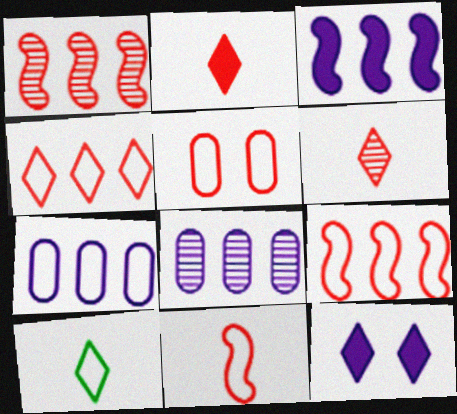[[1, 2, 5], 
[4, 5, 11]]